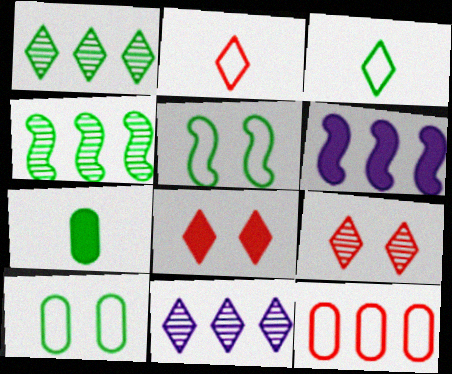[[1, 5, 7], 
[1, 6, 12], 
[3, 8, 11], 
[6, 7, 8]]